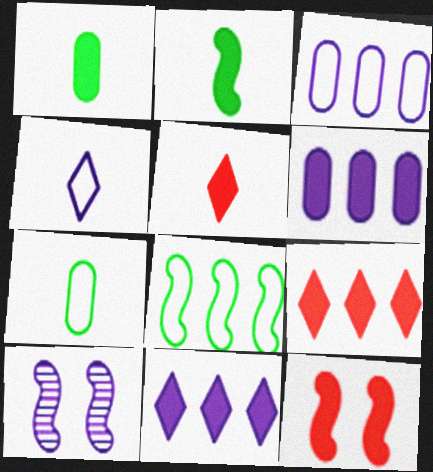[[1, 11, 12], 
[4, 6, 10], 
[7, 9, 10]]